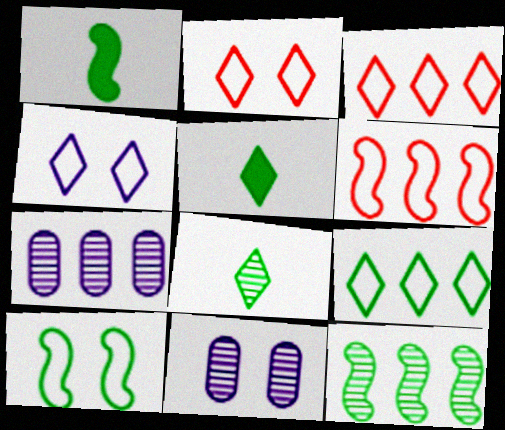[[1, 2, 7], 
[1, 3, 11], 
[1, 10, 12], 
[5, 6, 11]]